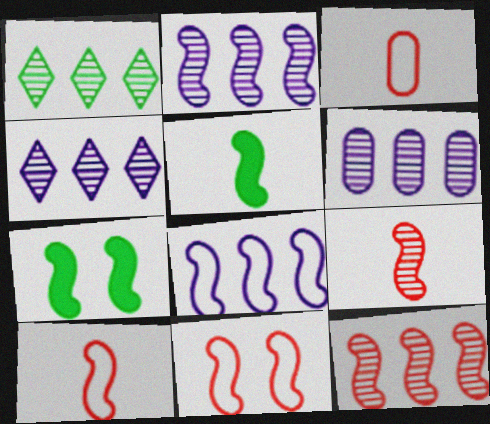[[1, 6, 12], 
[2, 4, 6], 
[2, 5, 11], 
[2, 7, 10], 
[3, 4, 7], 
[7, 8, 9]]